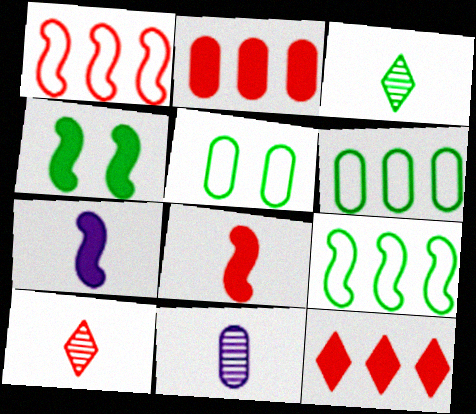[[2, 5, 11], 
[3, 4, 6]]